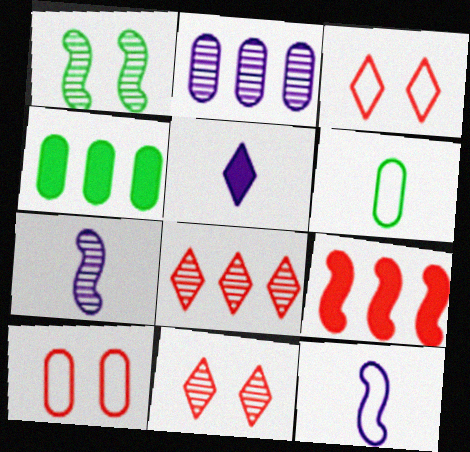[[1, 9, 12], 
[3, 4, 7], 
[4, 11, 12]]